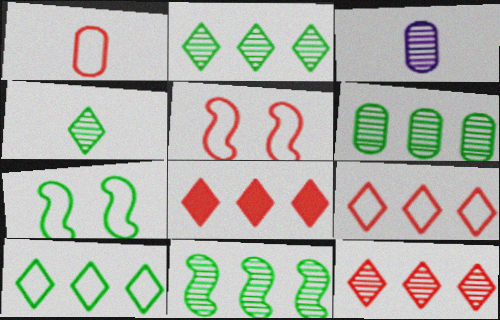[[1, 5, 9], 
[2, 6, 11], 
[3, 7, 8], 
[8, 9, 12]]